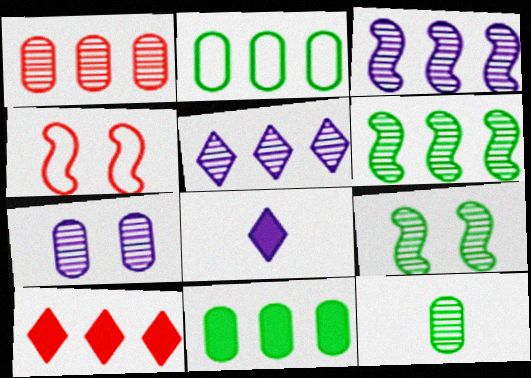[[1, 5, 6], 
[1, 7, 12], 
[2, 3, 10]]